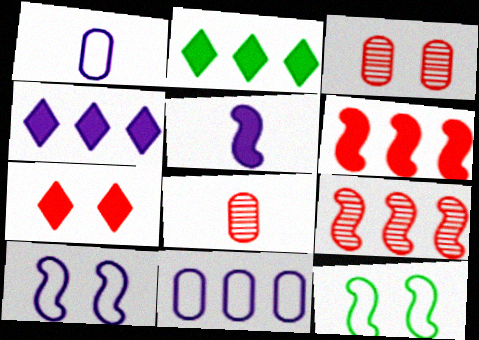[[2, 8, 10], 
[2, 9, 11], 
[4, 8, 12], 
[5, 9, 12]]